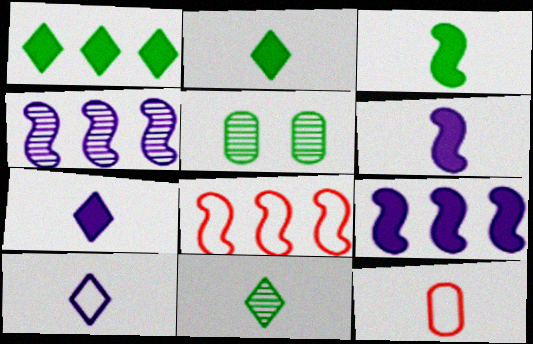[[5, 7, 8], 
[6, 11, 12]]